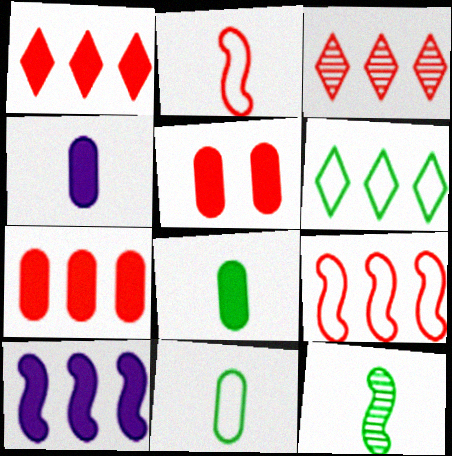[[2, 3, 5], 
[3, 7, 9]]